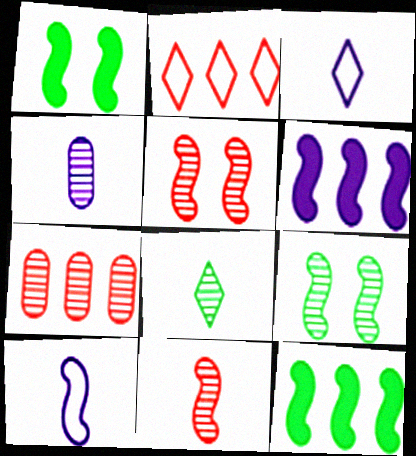[[1, 2, 4], 
[1, 3, 7], 
[4, 8, 11], 
[5, 10, 12]]